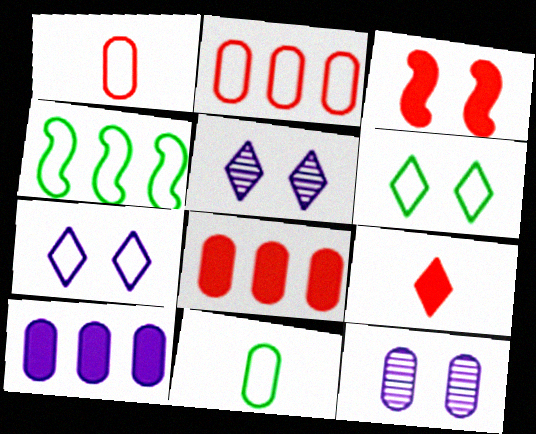[[1, 4, 7], 
[3, 6, 12], 
[3, 8, 9], 
[4, 6, 11], 
[4, 9, 12], 
[8, 11, 12]]